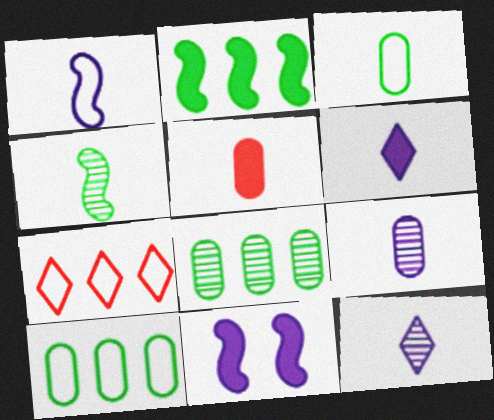[[1, 6, 9], 
[3, 5, 9]]